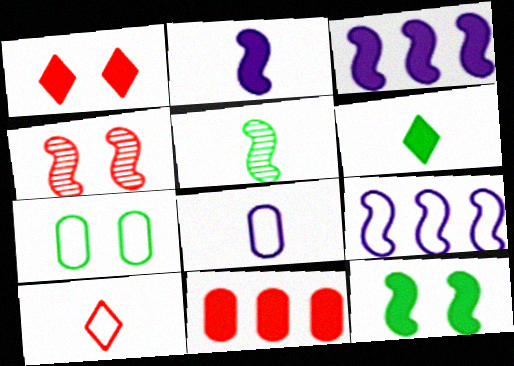[[4, 10, 11], 
[7, 9, 10]]